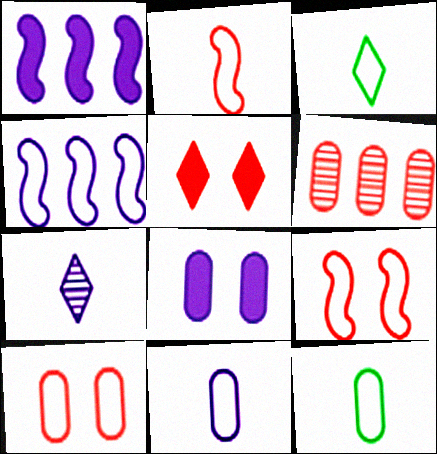[[2, 3, 11], 
[2, 5, 6], 
[3, 4, 10], 
[4, 7, 8], 
[6, 8, 12]]